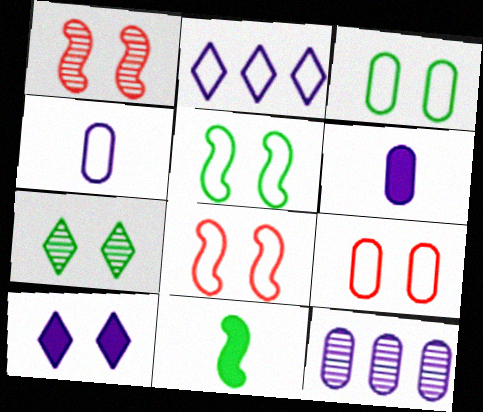[[1, 3, 10]]